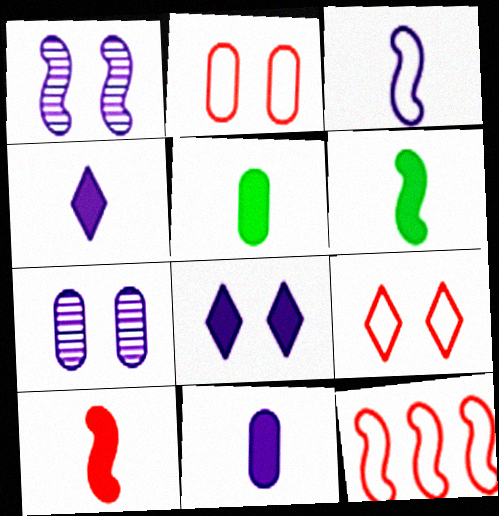[[1, 6, 12], 
[4, 5, 10]]